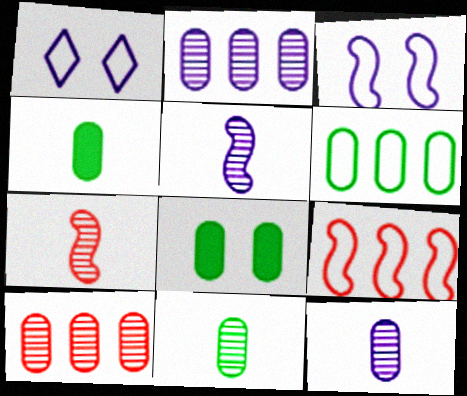[[6, 8, 11]]